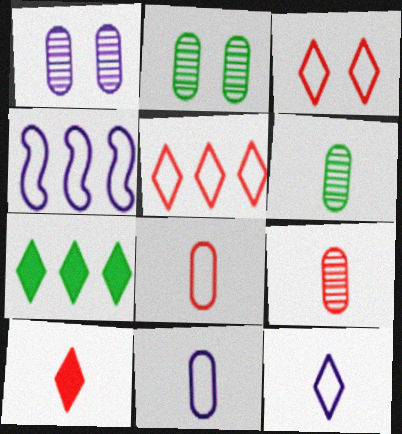[[2, 4, 10]]